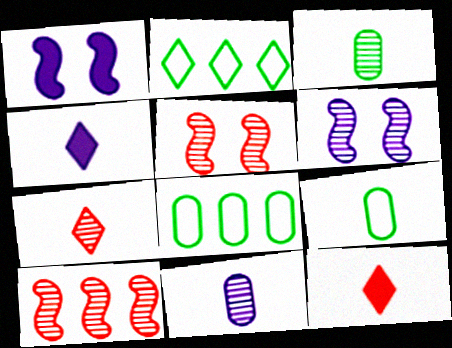[[1, 7, 8], 
[4, 5, 8], 
[6, 8, 12]]